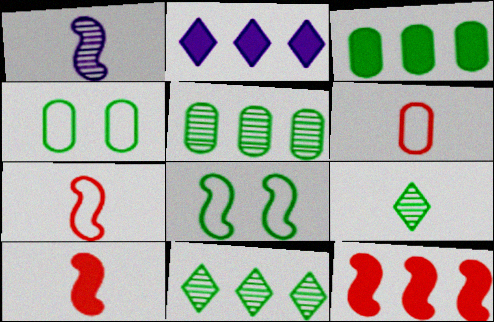[[1, 8, 12], 
[2, 3, 12], 
[3, 8, 9]]